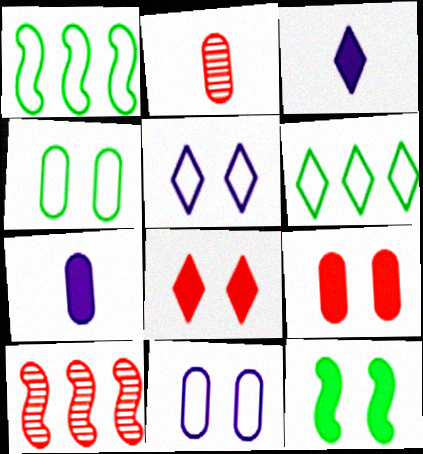[[3, 4, 10]]